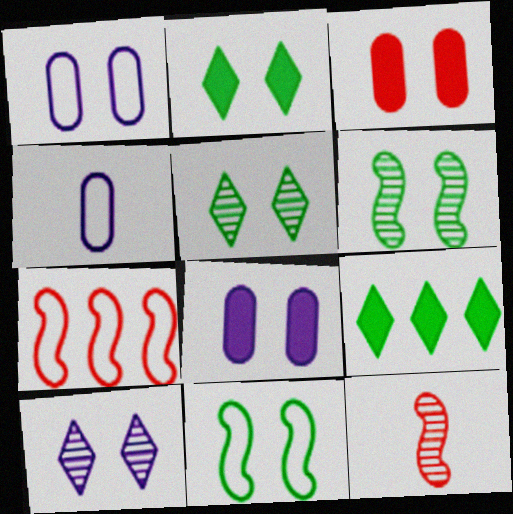[[1, 9, 12], 
[3, 10, 11]]